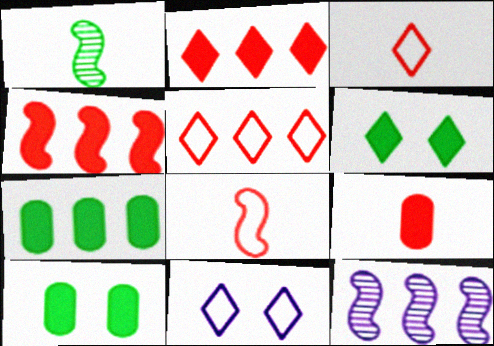[[3, 10, 12], 
[5, 7, 12]]